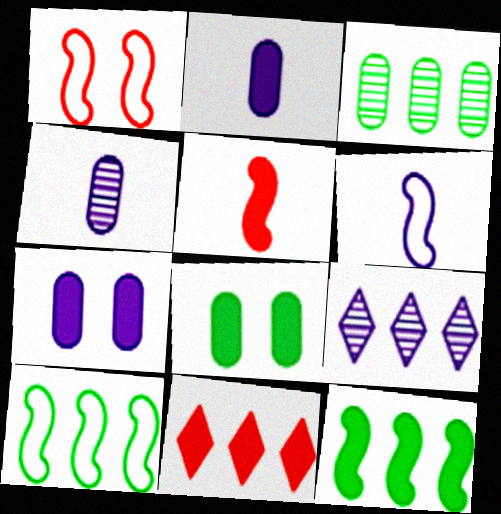[[1, 6, 10], 
[6, 7, 9]]